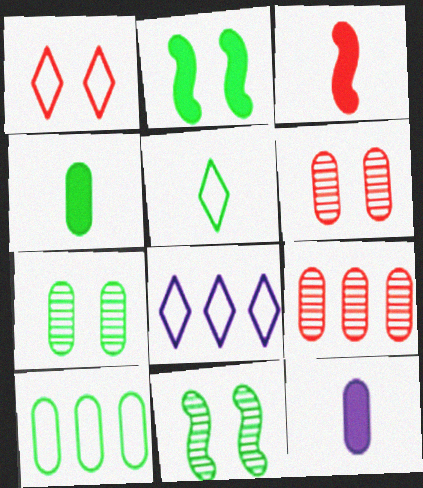[[1, 3, 9], 
[1, 5, 8], 
[3, 7, 8], 
[4, 7, 10], 
[6, 10, 12]]